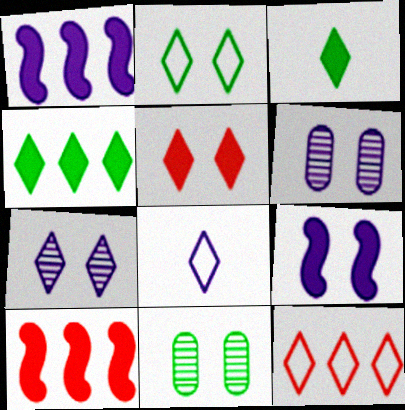[[1, 6, 8], 
[2, 5, 7], 
[2, 8, 12], 
[3, 7, 12], 
[8, 10, 11]]